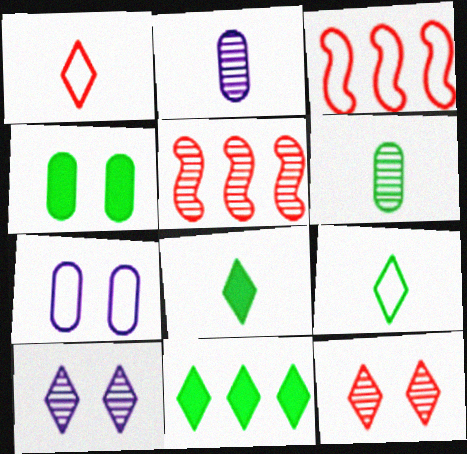[[1, 10, 11], 
[3, 7, 9], 
[5, 6, 10], 
[5, 7, 8]]